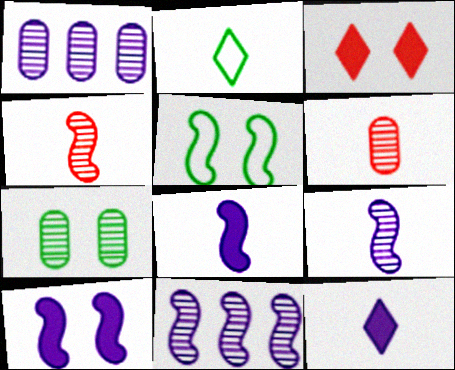[[1, 6, 7], 
[2, 6, 8]]